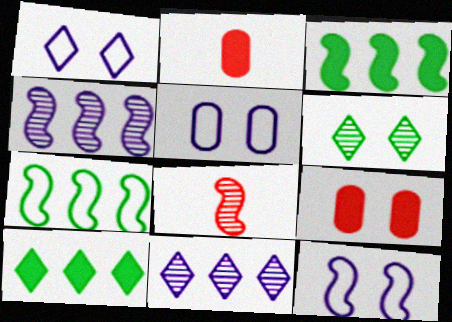[[1, 5, 12], 
[3, 8, 12], 
[5, 8, 10], 
[6, 9, 12]]